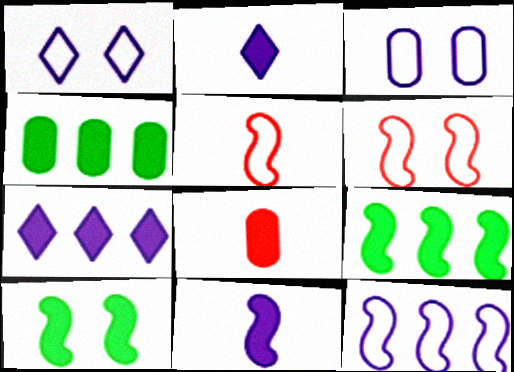[[7, 8, 10]]